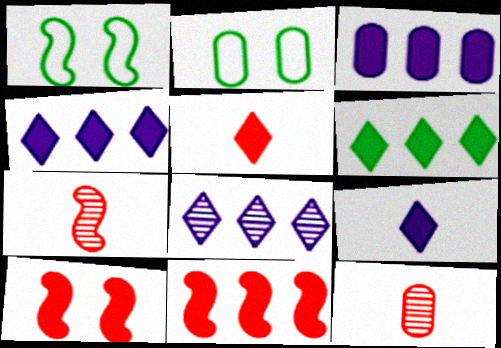[[1, 4, 12], 
[2, 3, 12], 
[2, 4, 7], 
[3, 6, 11]]